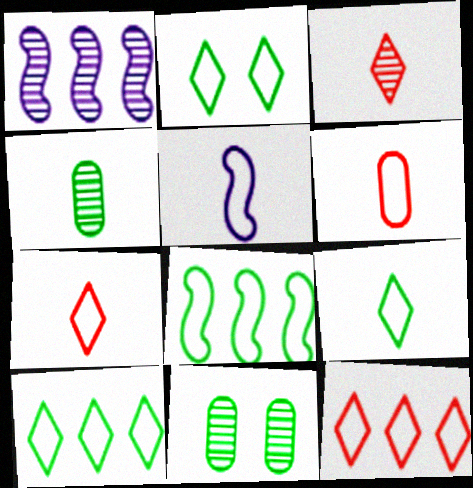[[1, 3, 11], 
[2, 9, 10], 
[5, 6, 9]]